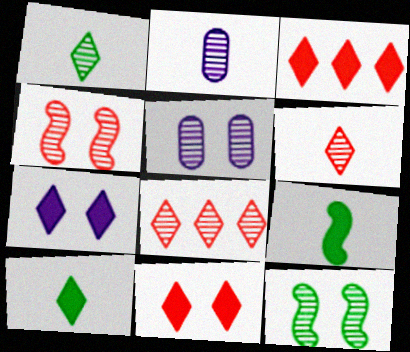[[2, 8, 12], 
[3, 7, 10]]